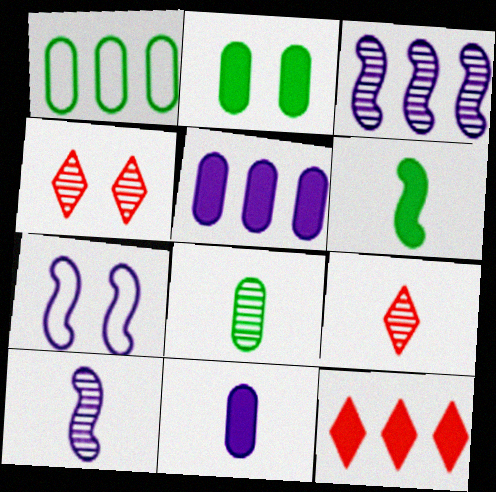[[1, 2, 8], 
[1, 3, 12], 
[2, 4, 7], 
[3, 4, 8], 
[7, 8, 12], 
[8, 9, 10]]